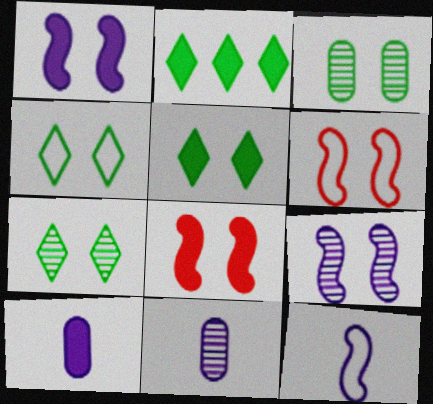[[2, 6, 11], 
[2, 8, 10], 
[4, 5, 7]]